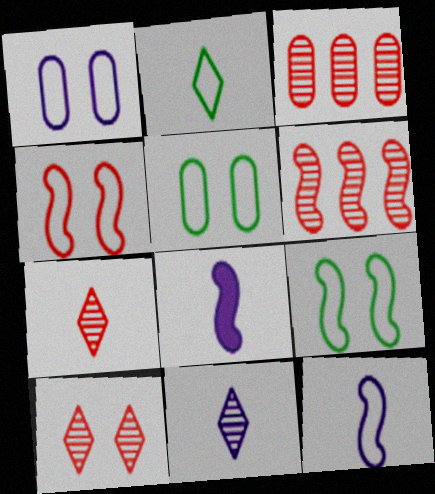[[6, 8, 9]]